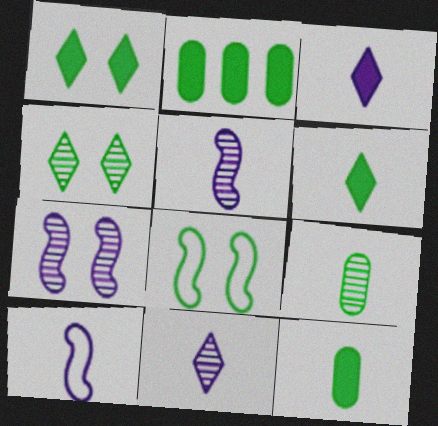[]